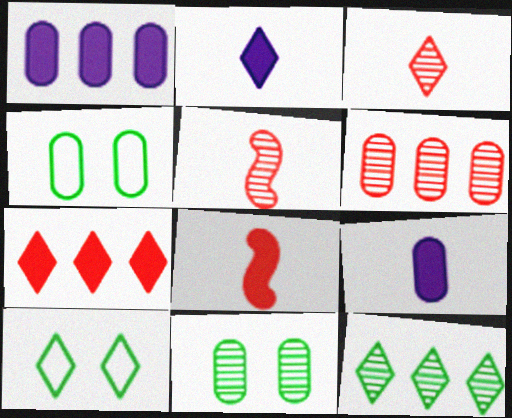[[1, 5, 10], 
[4, 6, 9]]